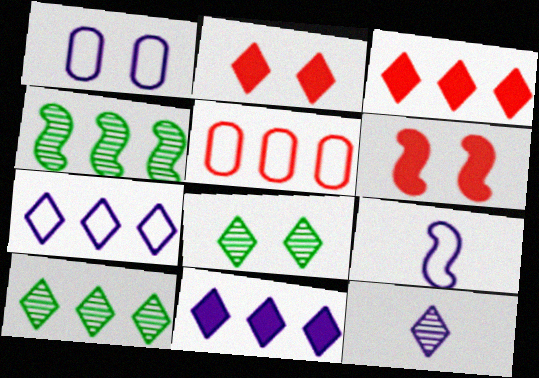[[1, 6, 8], 
[1, 7, 9], 
[3, 7, 10], 
[4, 5, 11], 
[4, 6, 9]]